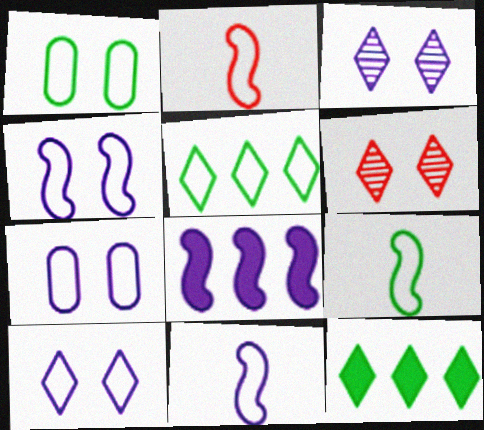[[1, 5, 9], 
[2, 5, 7], 
[2, 9, 11], 
[4, 7, 10]]